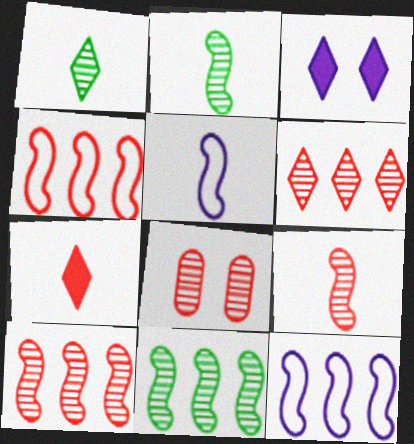[[4, 7, 8], 
[6, 8, 9]]